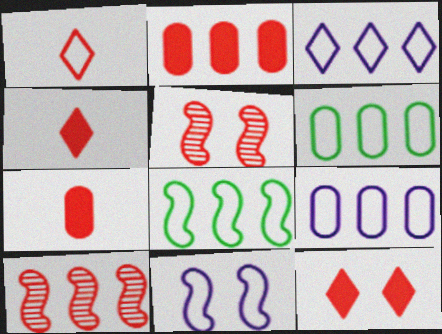[[1, 2, 5], 
[1, 6, 11]]